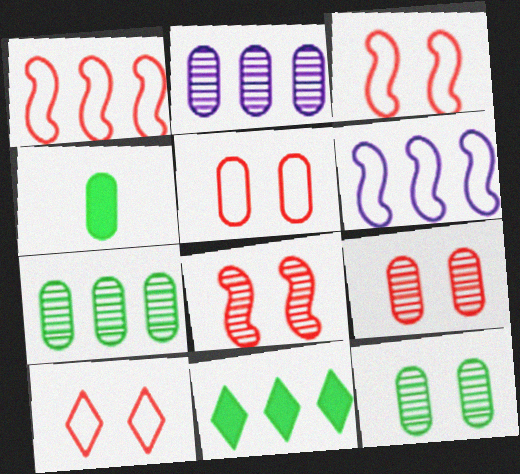[[1, 2, 11], 
[2, 4, 5], 
[3, 5, 10]]